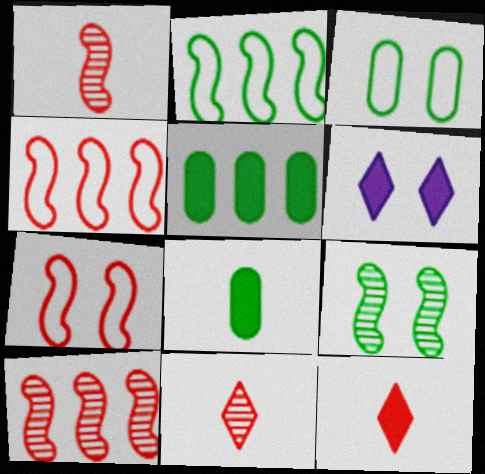[]